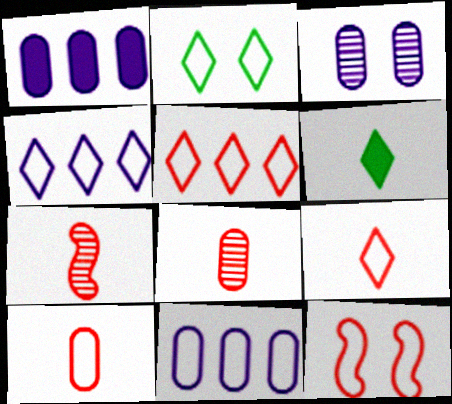[[1, 2, 7], 
[2, 4, 9], 
[5, 10, 12]]